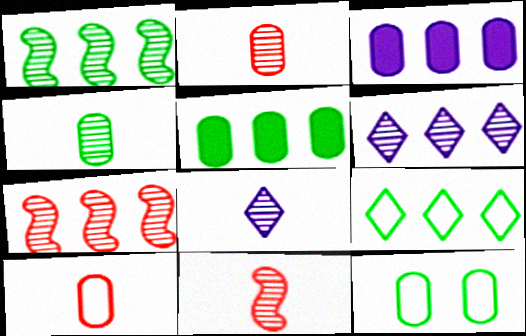[[1, 5, 9], 
[2, 3, 12], 
[3, 7, 9], 
[4, 5, 12], 
[4, 8, 11]]